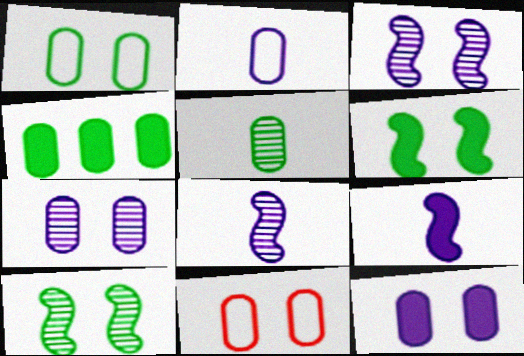[[1, 4, 5]]